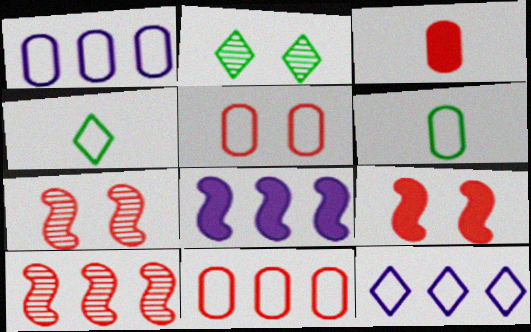[[1, 5, 6]]